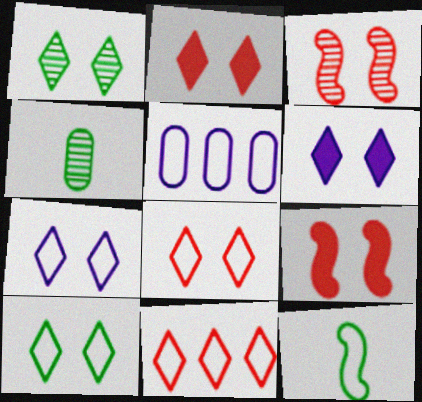[[1, 2, 7], 
[1, 6, 8], 
[5, 8, 12], 
[7, 8, 10]]